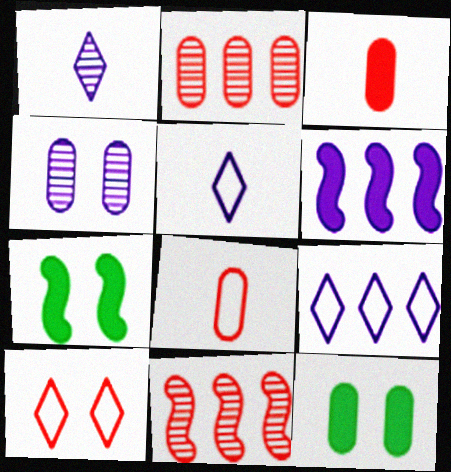[[2, 5, 7], 
[3, 10, 11], 
[4, 5, 6], 
[4, 7, 10], 
[5, 11, 12]]